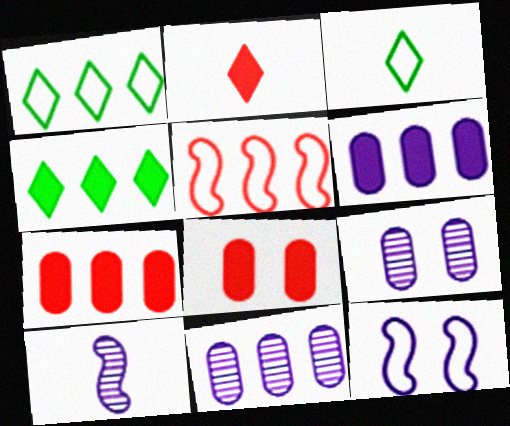[[1, 8, 10], 
[4, 5, 11]]